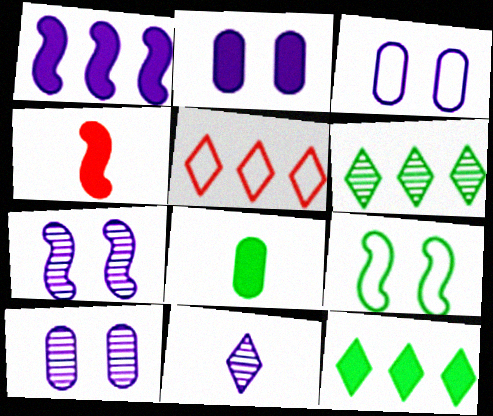[[1, 3, 11], 
[2, 3, 10], 
[2, 4, 12], 
[3, 4, 6], 
[5, 7, 8], 
[6, 8, 9]]